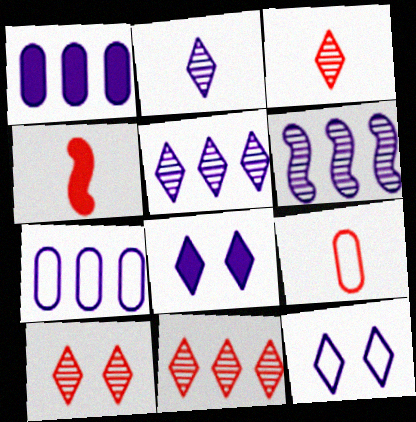[[3, 4, 9], 
[3, 10, 11]]